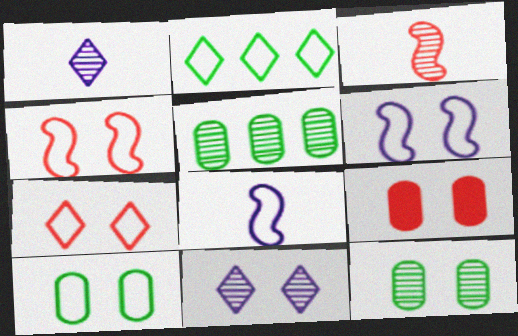[[3, 5, 11], 
[6, 7, 10]]